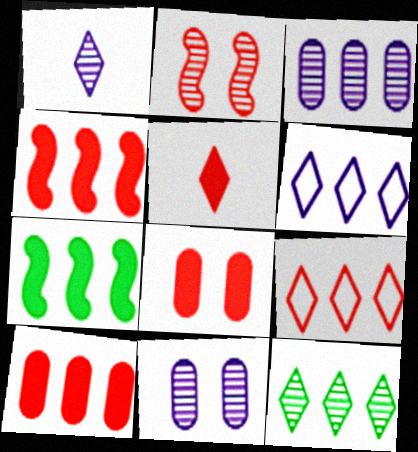[[3, 7, 9], 
[4, 5, 8]]